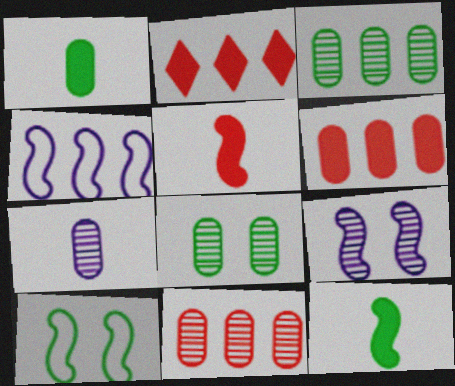[[2, 3, 4], 
[2, 7, 10], 
[7, 8, 11]]